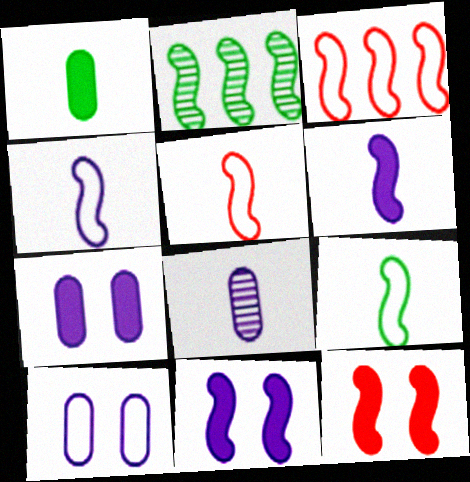[[2, 4, 12], 
[2, 5, 11], 
[4, 5, 9]]